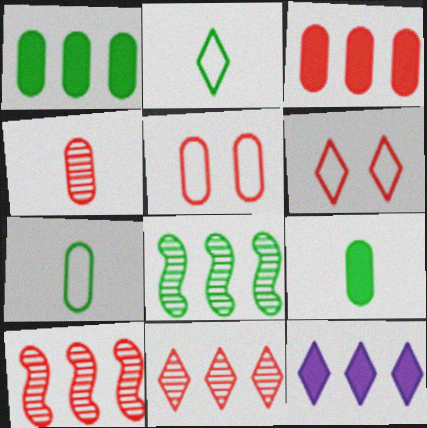[[3, 4, 5]]